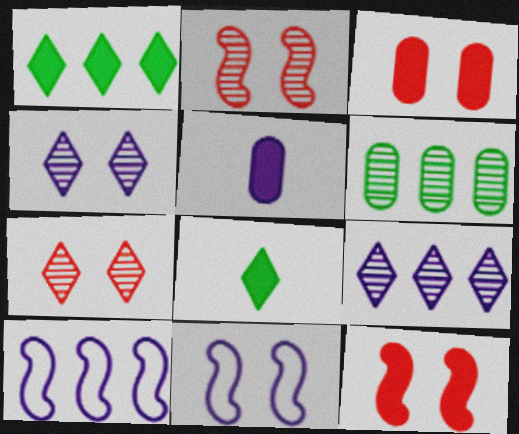[[1, 5, 12], 
[4, 5, 10], 
[5, 9, 11]]